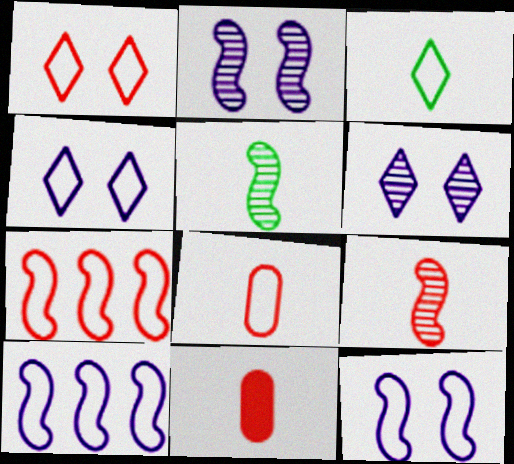[[1, 7, 8]]